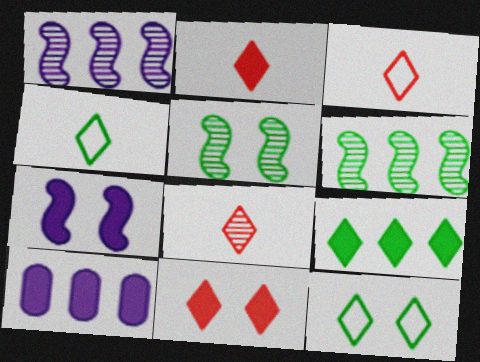[[2, 3, 8], 
[3, 5, 10]]